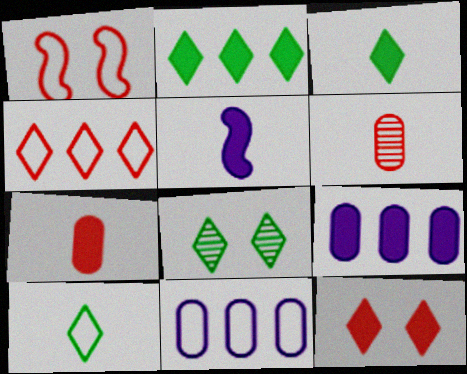[[1, 10, 11], 
[2, 8, 10], 
[3, 5, 7], 
[5, 6, 10]]